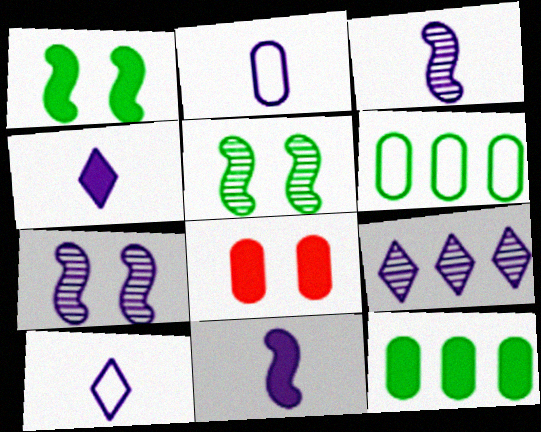[[2, 3, 4]]